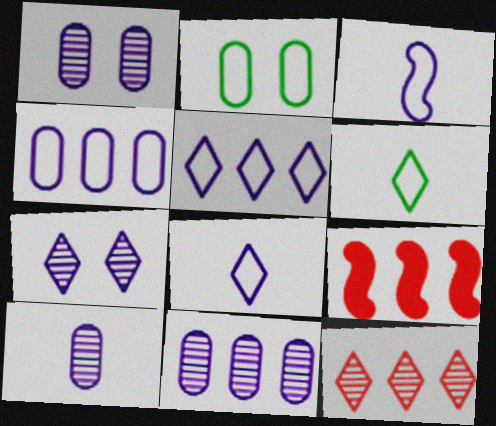[[1, 6, 9], 
[1, 10, 11]]